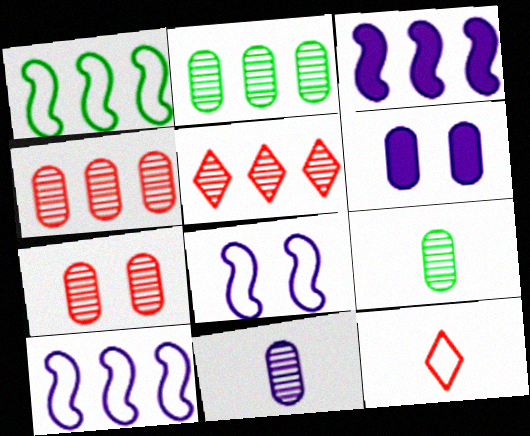[[2, 7, 11]]